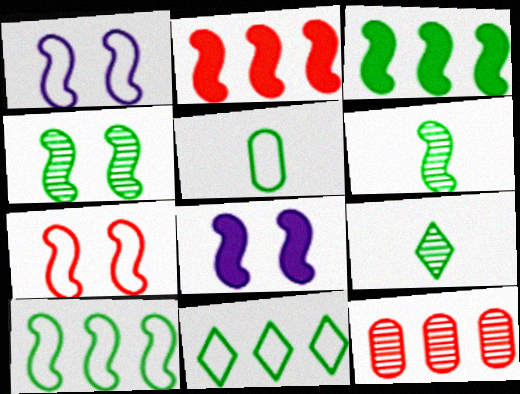[[1, 2, 6], 
[4, 7, 8]]